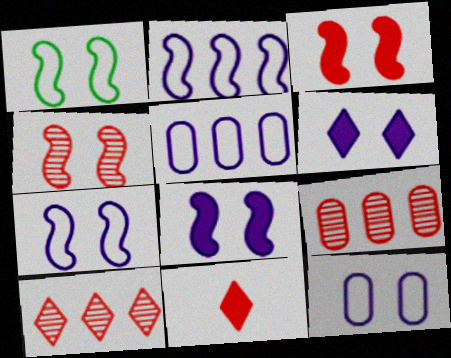[[1, 4, 8]]